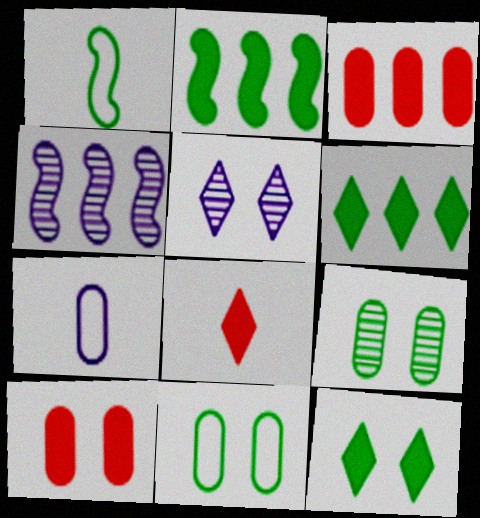[[1, 3, 5], 
[1, 6, 9], 
[3, 7, 9], 
[4, 8, 11]]